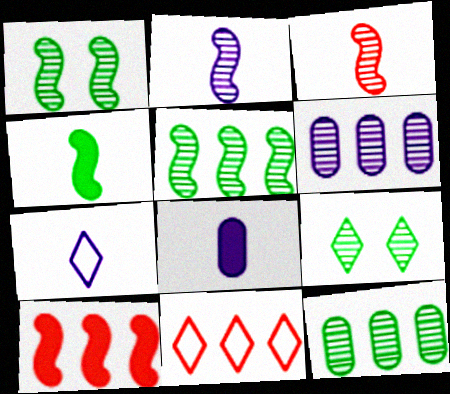[[1, 8, 11], 
[2, 7, 8], 
[3, 6, 9]]